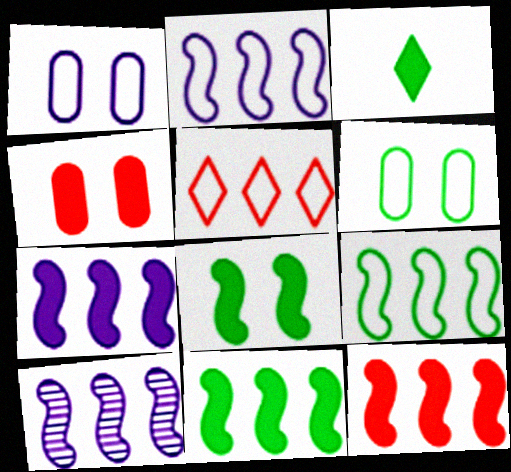[[2, 7, 10], 
[3, 4, 7], 
[7, 11, 12], 
[9, 10, 12]]